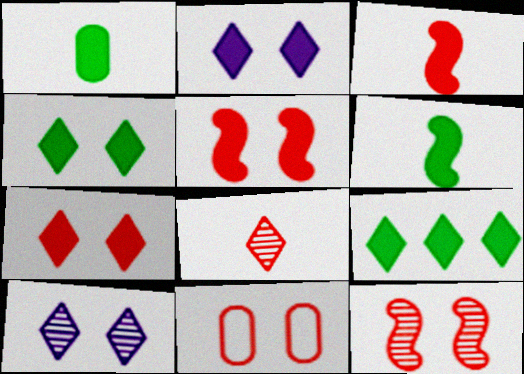[[2, 4, 7], 
[7, 11, 12]]